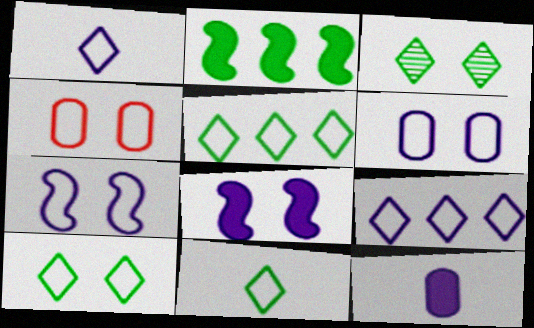[[3, 4, 8], 
[4, 7, 10], 
[5, 10, 11]]